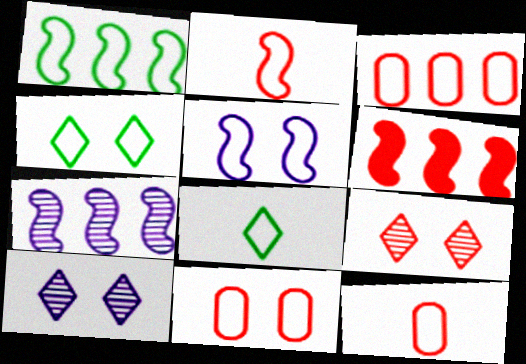[[1, 2, 5], 
[1, 6, 7], 
[3, 5, 8], 
[3, 11, 12], 
[4, 5, 11], 
[6, 9, 12]]